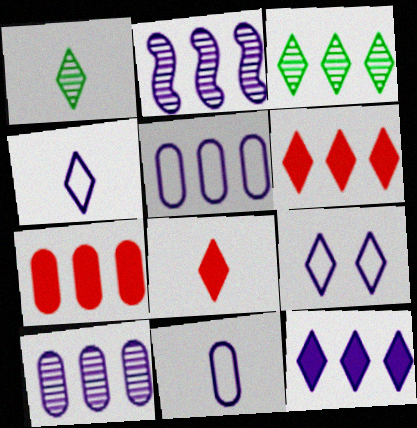[[1, 4, 8], 
[1, 6, 9], 
[2, 5, 12], 
[3, 8, 9]]